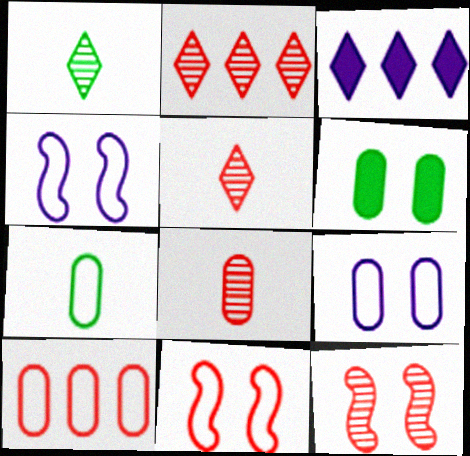[[2, 8, 12], 
[3, 7, 12], 
[7, 9, 10]]